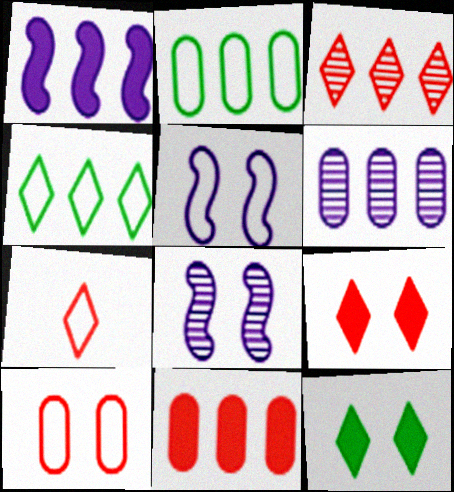[[1, 2, 3], 
[2, 5, 7], 
[2, 6, 11], 
[3, 7, 9], 
[8, 10, 12]]